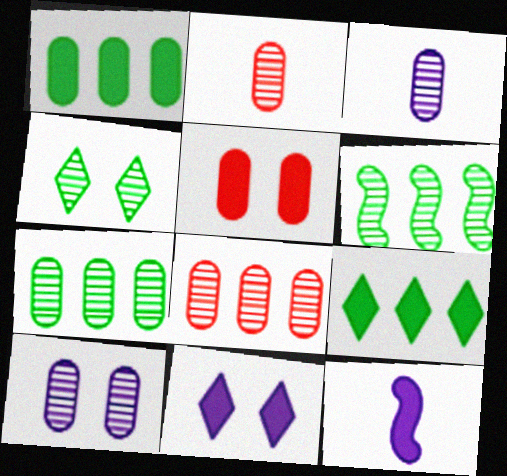[[2, 7, 10], 
[5, 9, 12]]